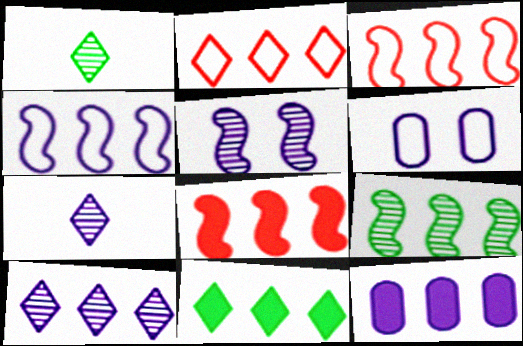[[1, 6, 8], 
[2, 9, 12], 
[2, 10, 11], 
[4, 8, 9], 
[4, 10, 12], 
[8, 11, 12]]